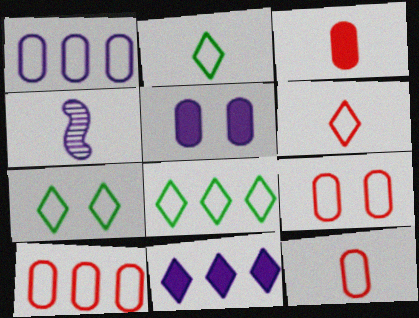[[2, 3, 4], 
[2, 7, 8], 
[9, 10, 12]]